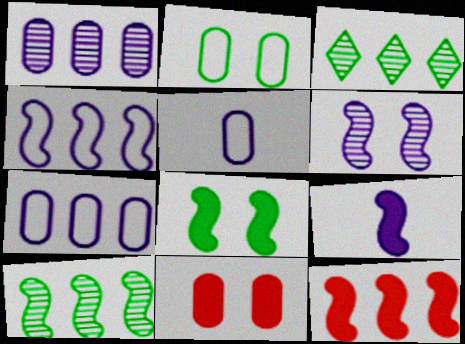[[3, 7, 12], 
[4, 6, 9], 
[4, 10, 12], 
[8, 9, 12]]